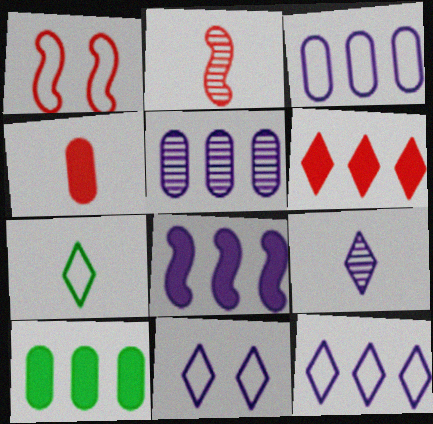[[1, 3, 7], 
[1, 9, 10], 
[2, 10, 11], 
[5, 8, 12], 
[6, 8, 10]]